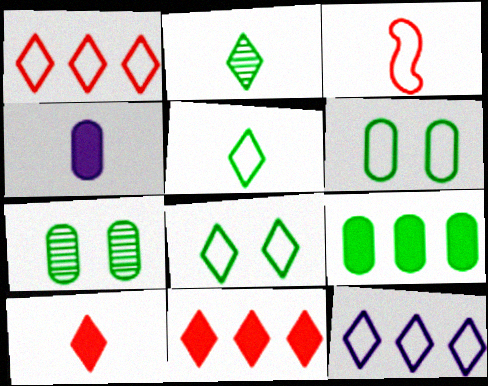[[2, 3, 4], 
[3, 6, 12]]